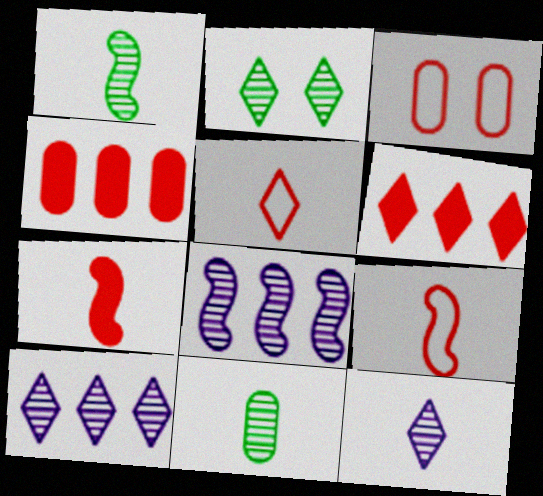[]